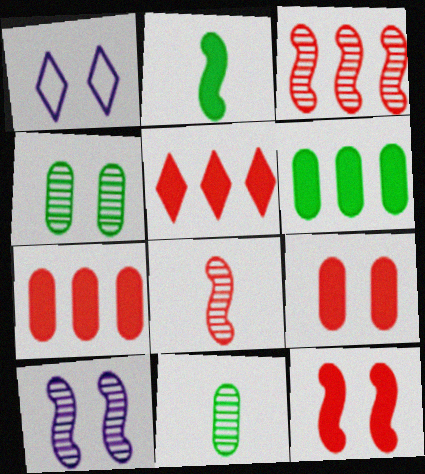[[1, 4, 12], 
[1, 6, 8]]